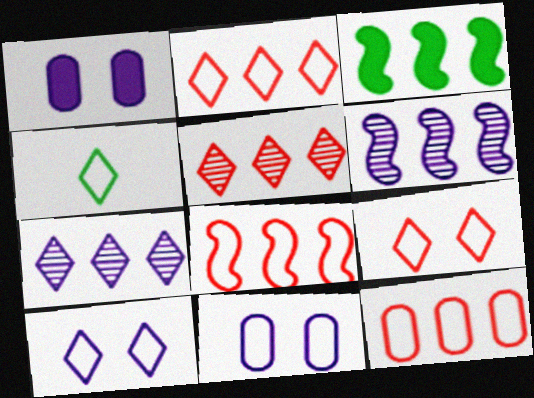[[2, 4, 10], 
[2, 8, 12], 
[3, 6, 8], 
[3, 7, 12], 
[4, 8, 11]]